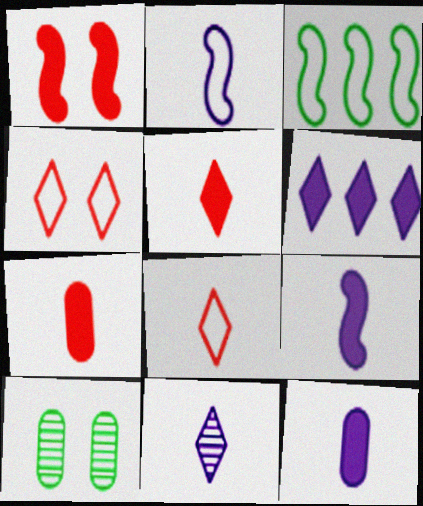[[2, 11, 12]]